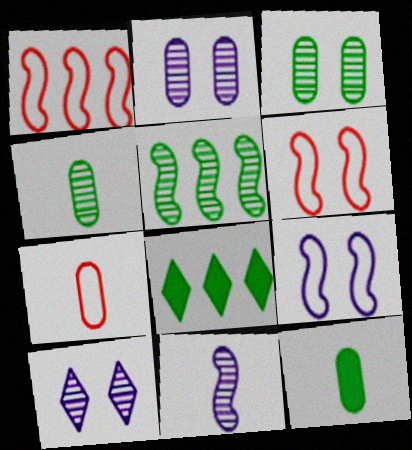[[1, 10, 12]]